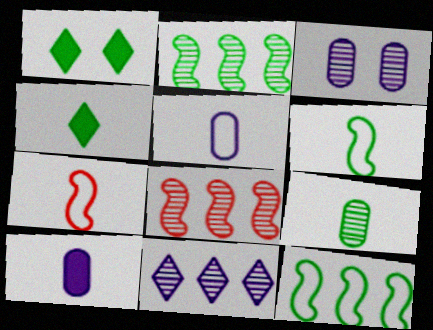[[1, 5, 8], 
[1, 9, 12], 
[4, 6, 9]]